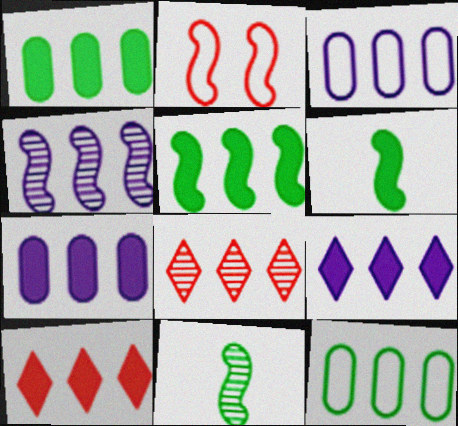[[2, 4, 6], 
[3, 4, 9], 
[3, 5, 8], 
[4, 10, 12], 
[5, 7, 10]]